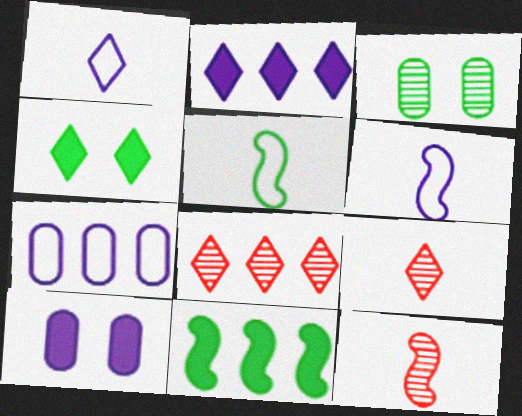[[1, 4, 8], 
[4, 7, 12], 
[5, 8, 10], 
[7, 8, 11]]